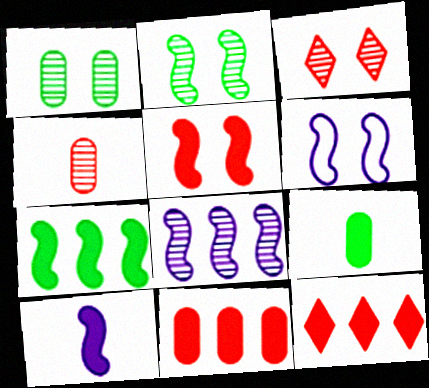[[2, 5, 6], 
[5, 7, 10], 
[6, 8, 10]]